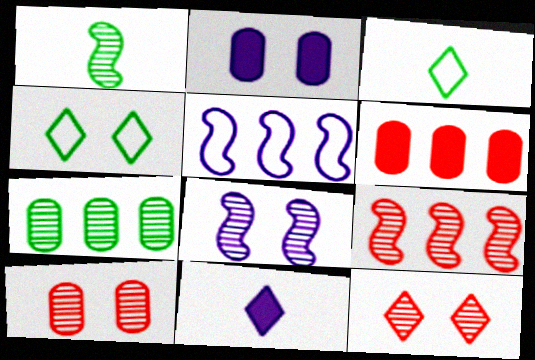[[1, 8, 9], 
[2, 3, 9], 
[3, 6, 8]]